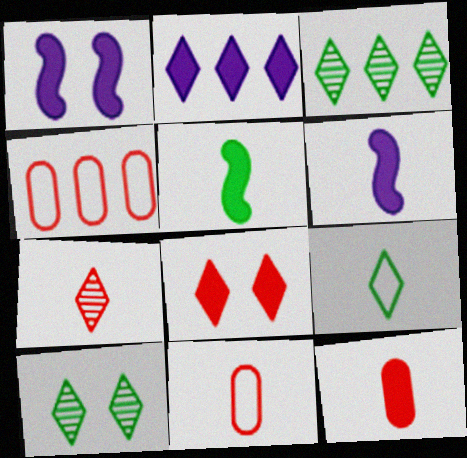[[1, 3, 11], 
[4, 6, 10]]